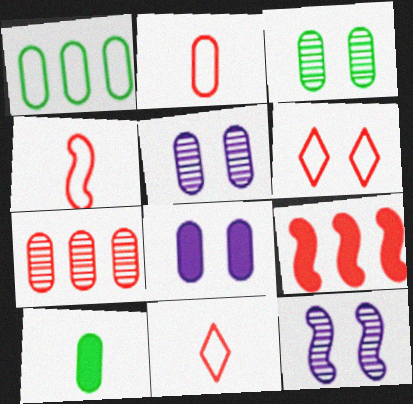[[1, 3, 10], 
[2, 4, 11]]